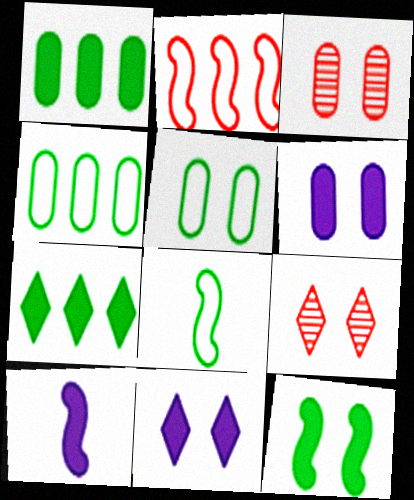[[3, 5, 6], 
[4, 9, 10]]